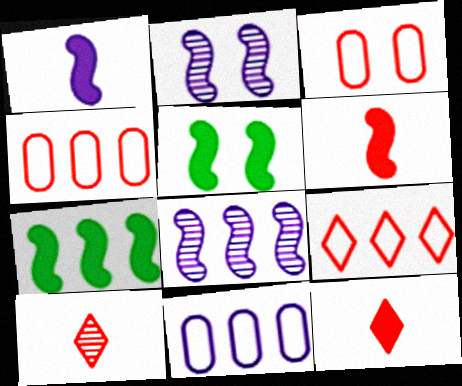[[5, 10, 11]]